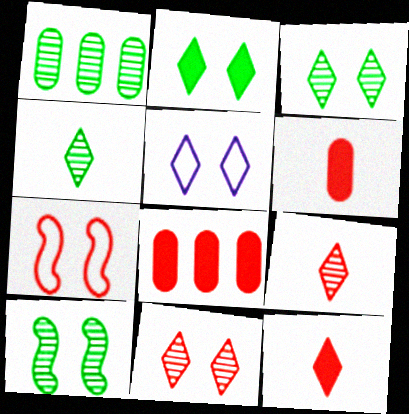[[1, 4, 10], 
[2, 5, 11], 
[7, 8, 9]]